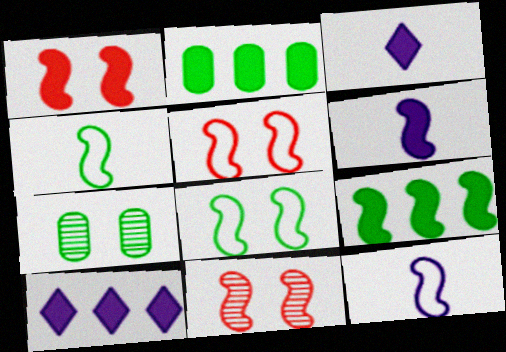[[1, 2, 3], 
[1, 5, 11], 
[1, 6, 9], 
[9, 11, 12]]